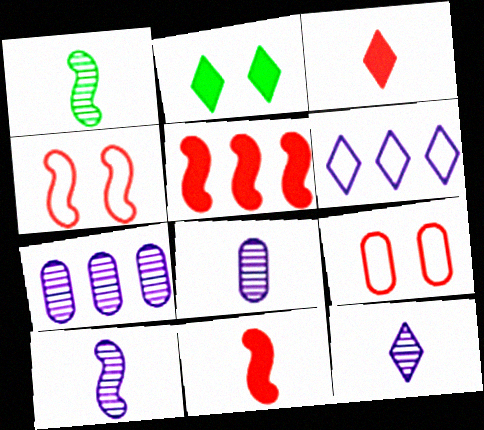[[8, 10, 12]]